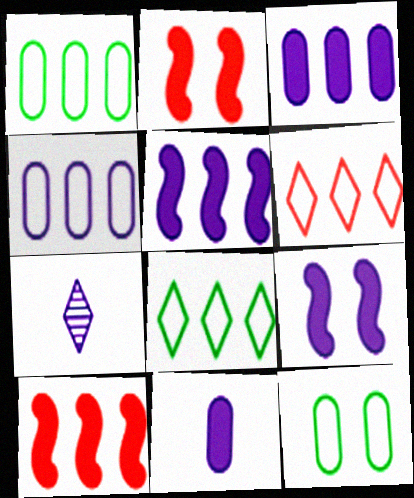[[1, 2, 7], 
[4, 7, 9], 
[7, 10, 12]]